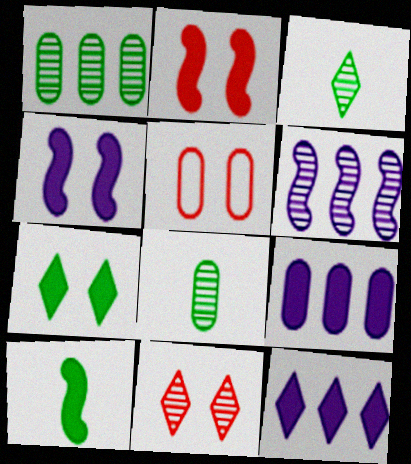[[2, 5, 11], 
[5, 8, 9], 
[6, 8, 11]]